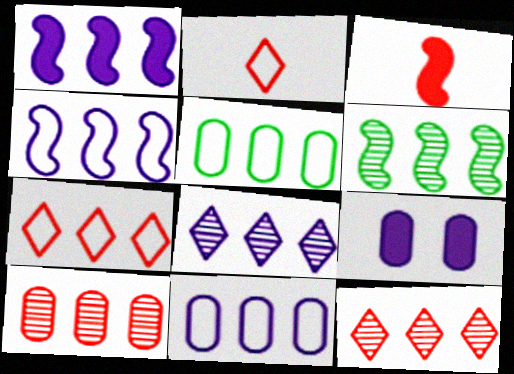[[1, 5, 12], 
[1, 8, 11], 
[2, 6, 9], 
[4, 5, 7], 
[6, 8, 10]]